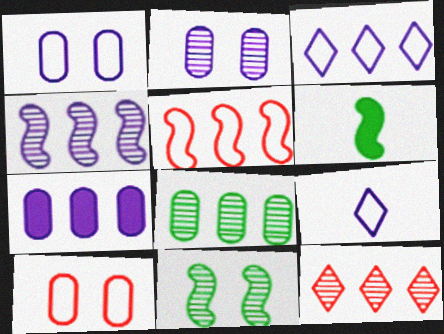[[1, 6, 12], 
[3, 4, 7], 
[4, 8, 12]]